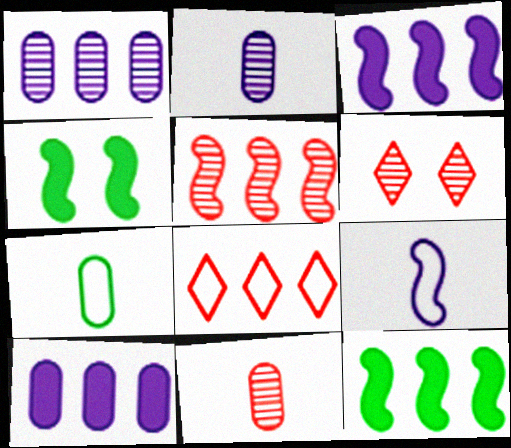[[1, 8, 12], 
[2, 4, 8], 
[3, 6, 7], 
[4, 5, 9], 
[5, 6, 11]]